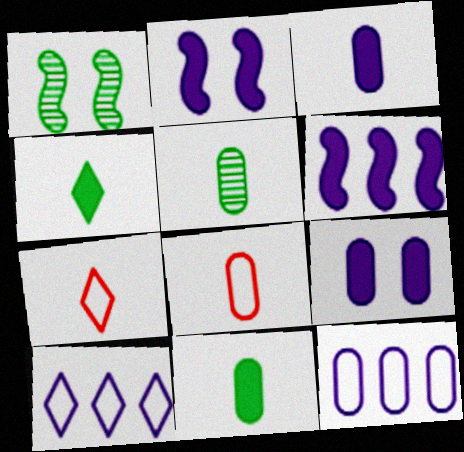[[3, 5, 8]]